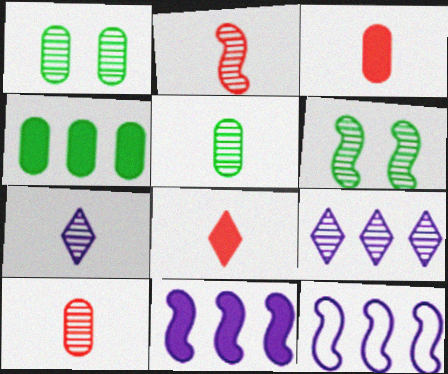[[1, 2, 9], 
[1, 8, 12], 
[2, 5, 7], 
[6, 9, 10]]